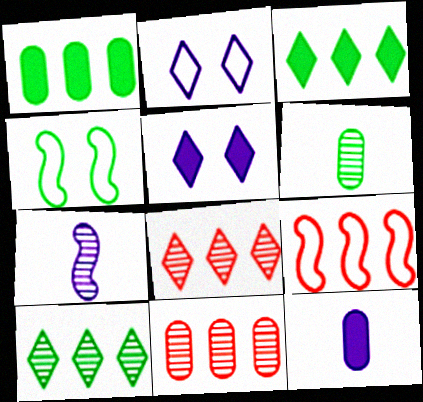[[3, 4, 6], 
[4, 8, 12], 
[5, 6, 9]]